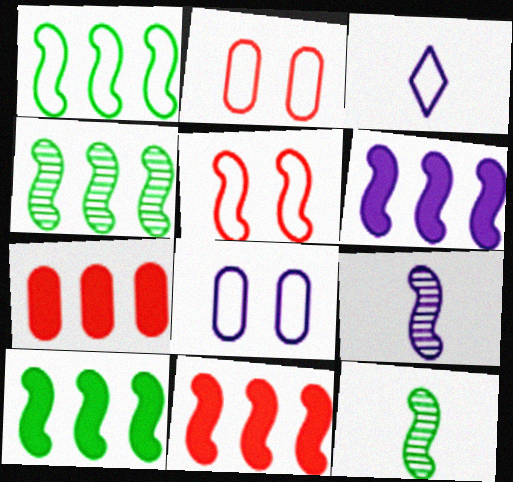[[1, 2, 3], 
[1, 4, 10], 
[5, 6, 12], 
[5, 9, 10], 
[6, 10, 11]]